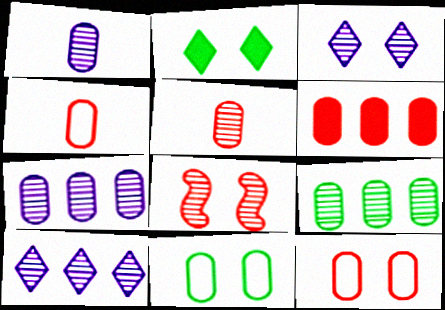[[1, 6, 11], 
[5, 6, 12]]